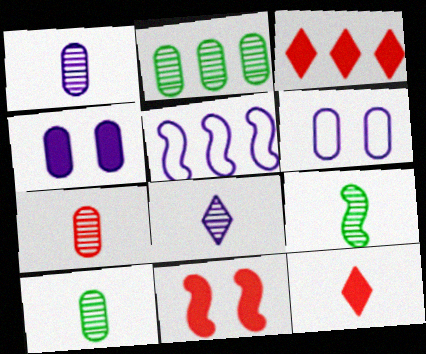[[1, 7, 10], 
[2, 3, 5], 
[3, 6, 9], 
[4, 5, 8], 
[5, 9, 11], 
[7, 8, 9]]